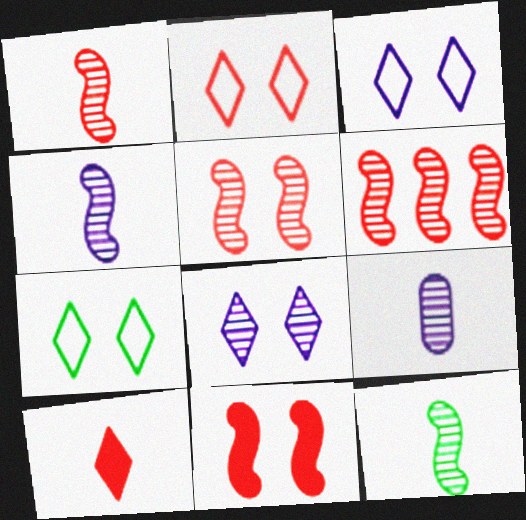[[1, 4, 12], 
[1, 5, 6], 
[2, 3, 7]]